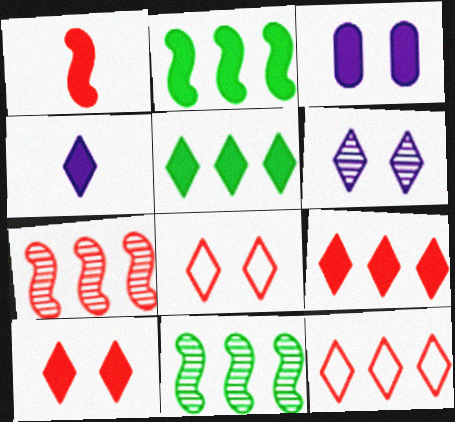[[1, 3, 5], 
[4, 5, 10]]